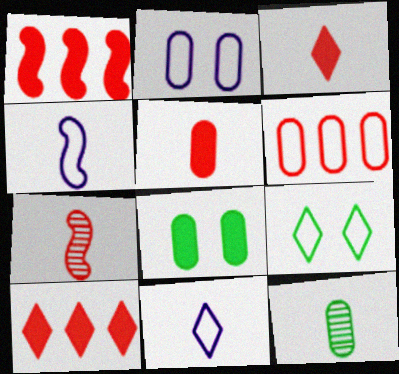[[3, 4, 12], 
[4, 6, 9]]